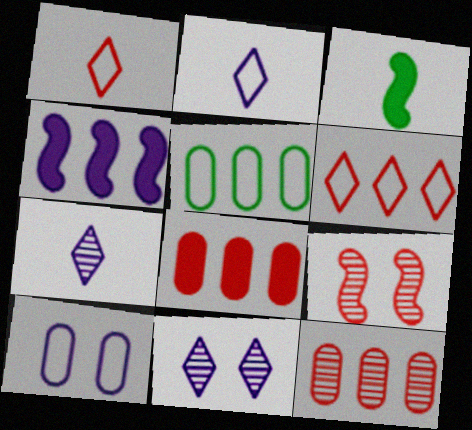[[1, 8, 9], 
[4, 7, 10]]